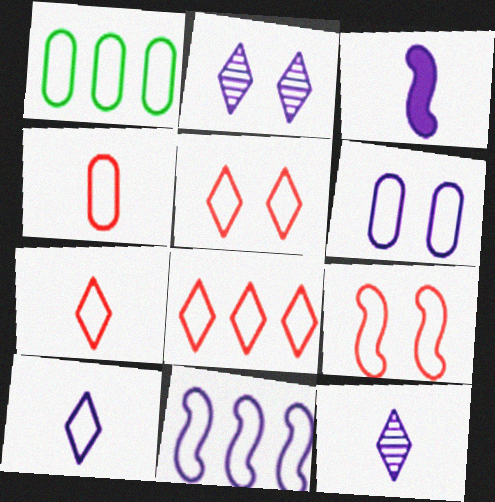[[1, 4, 6], 
[1, 8, 11], 
[1, 9, 10], 
[4, 8, 9], 
[5, 7, 8], 
[6, 10, 11]]